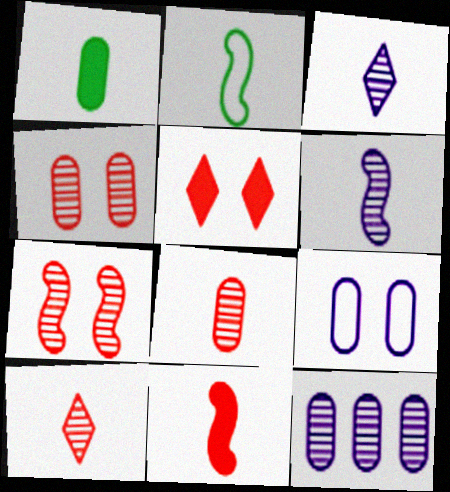[[2, 5, 12], 
[2, 6, 11]]